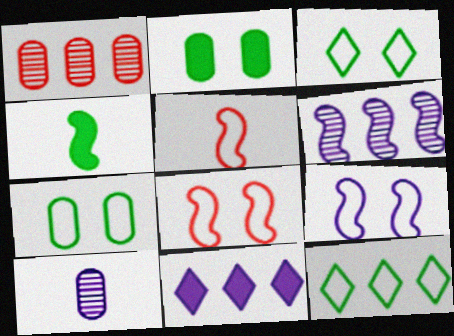[[4, 6, 8], 
[9, 10, 11]]